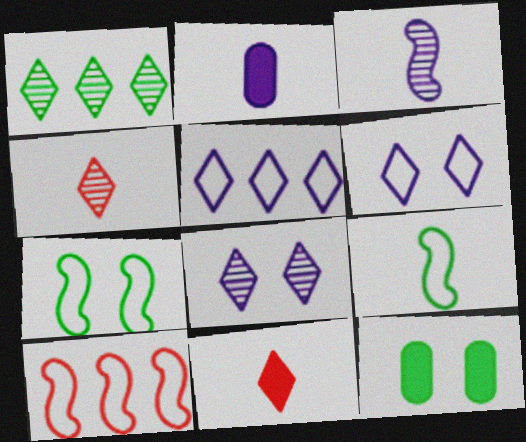[[1, 4, 8], 
[1, 6, 11], 
[1, 9, 12], 
[2, 4, 9]]